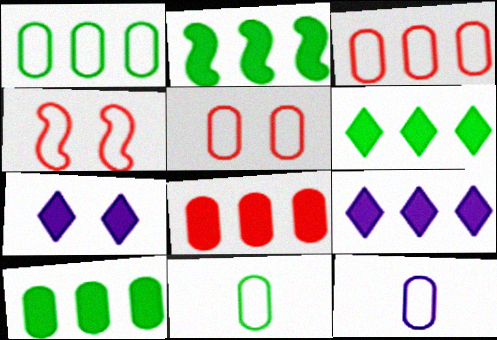[[1, 5, 12], 
[2, 6, 10], 
[2, 8, 9]]